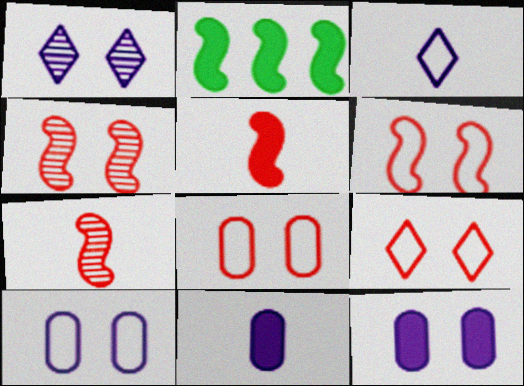[[6, 8, 9]]